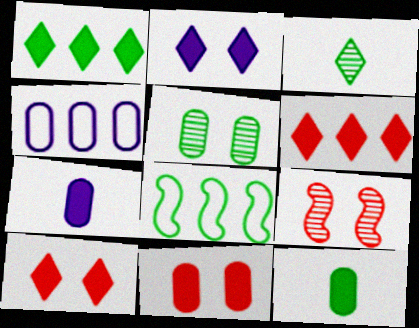[]